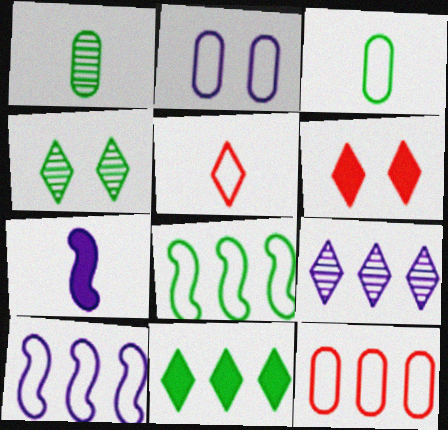[[1, 5, 7], 
[1, 6, 10], 
[2, 3, 12], 
[2, 5, 8], 
[2, 7, 9], 
[4, 7, 12]]